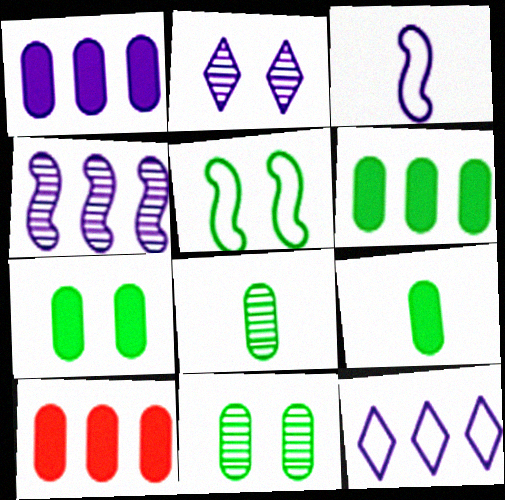[[1, 2, 3], 
[1, 4, 12], 
[1, 6, 10], 
[6, 7, 9]]